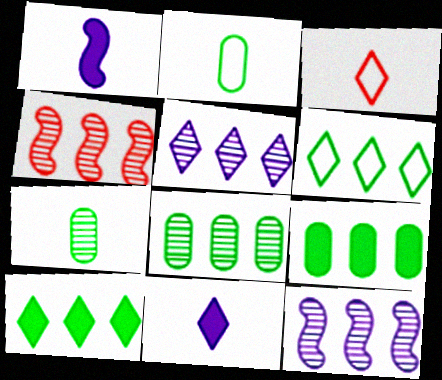[[1, 3, 7], 
[4, 5, 8]]